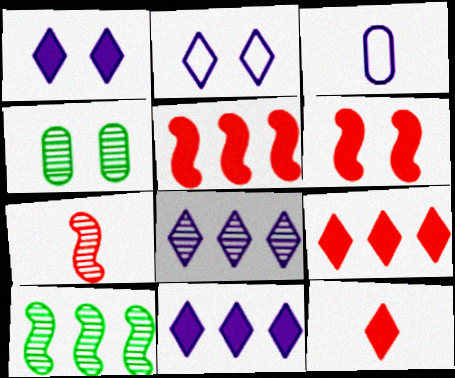[[2, 4, 6], 
[4, 7, 8]]